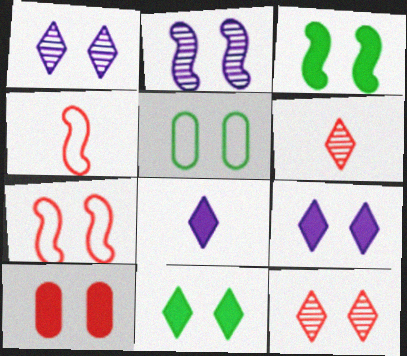[[2, 3, 7], 
[3, 9, 10], 
[7, 10, 12]]